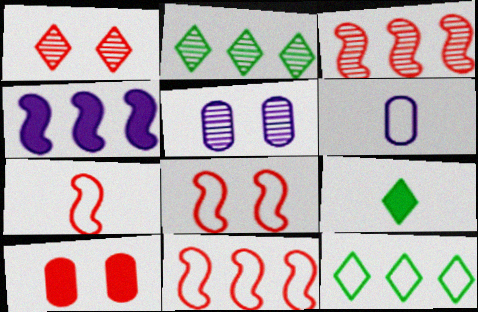[[1, 8, 10], 
[4, 9, 10], 
[5, 9, 11], 
[6, 8, 12], 
[7, 8, 11]]